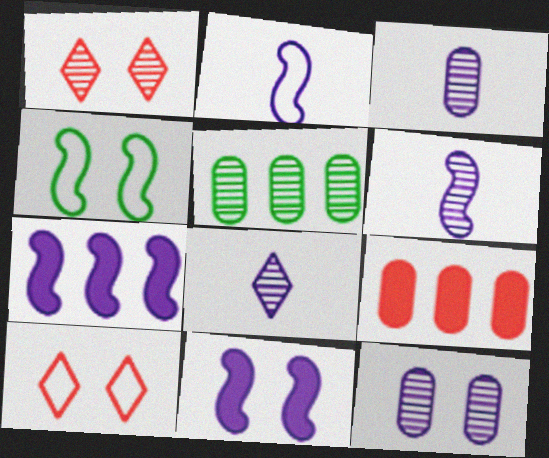[[1, 5, 6], 
[3, 6, 8], 
[4, 8, 9]]